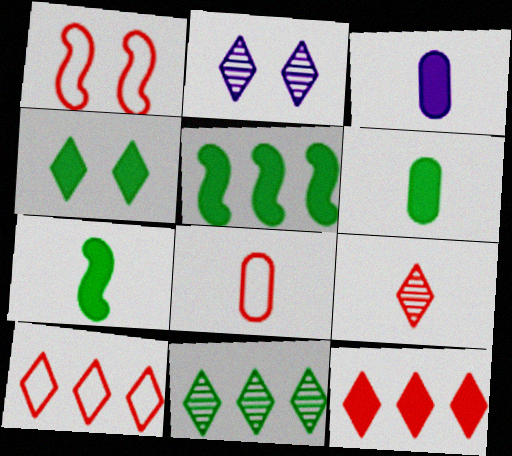[[1, 3, 11], 
[1, 8, 10], 
[2, 5, 8], 
[2, 9, 11], 
[4, 5, 6]]